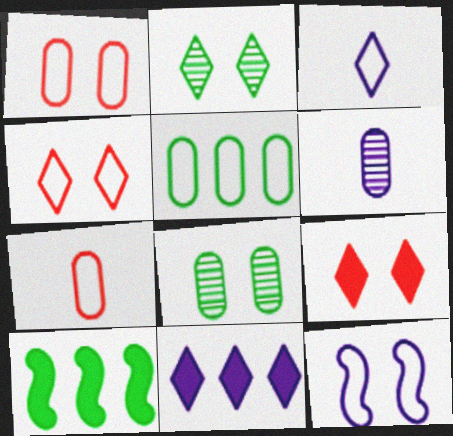[[4, 6, 10], 
[6, 11, 12], 
[8, 9, 12]]